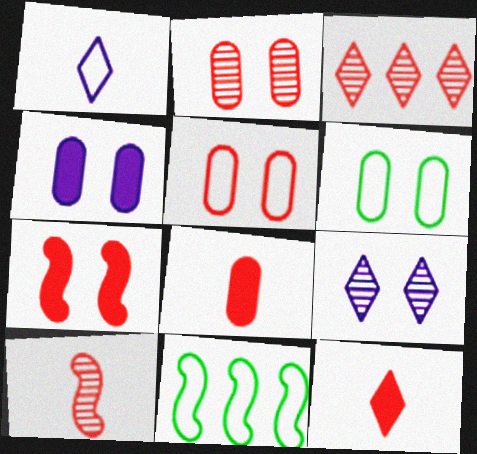[[1, 5, 11], 
[2, 3, 10], 
[2, 4, 6], 
[6, 7, 9], 
[8, 9, 11]]